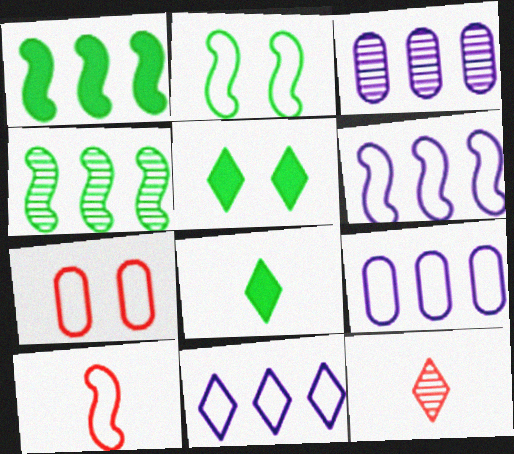[[2, 6, 10], 
[3, 5, 10], 
[5, 11, 12], 
[6, 9, 11]]